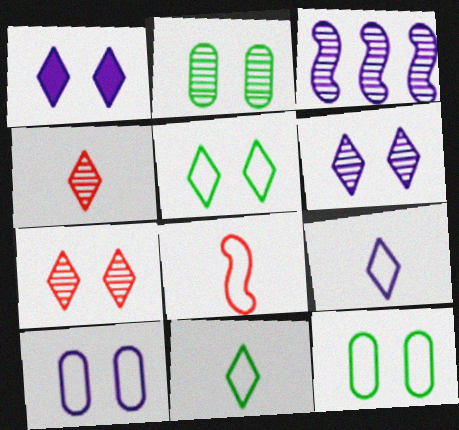[[1, 5, 7], 
[2, 3, 4]]